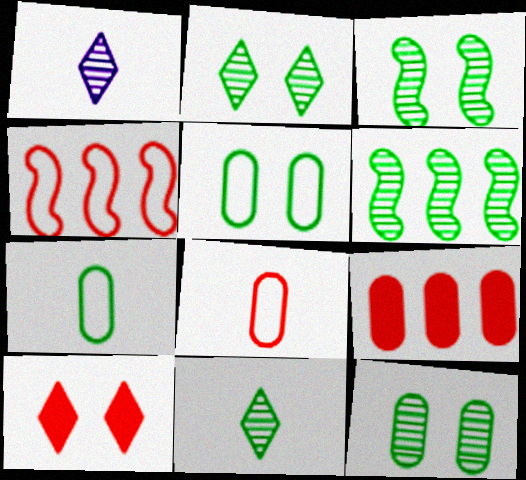[[2, 3, 12], 
[6, 11, 12]]